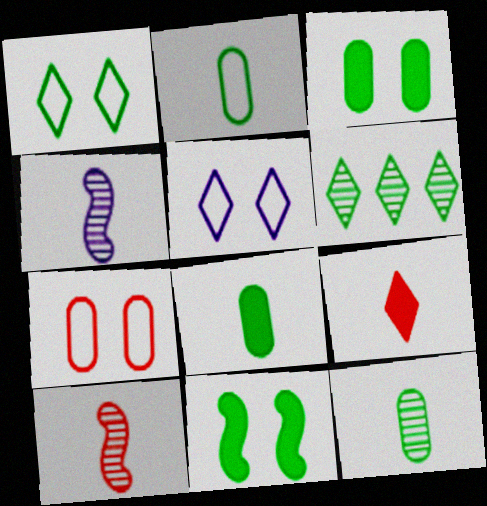[[2, 4, 9], 
[2, 6, 11], 
[2, 8, 12], 
[5, 6, 9]]